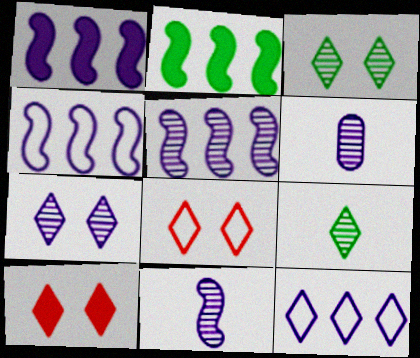[[1, 4, 5], 
[2, 6, 8], 
[5, 6, 7], 
[9, 10, 12]]